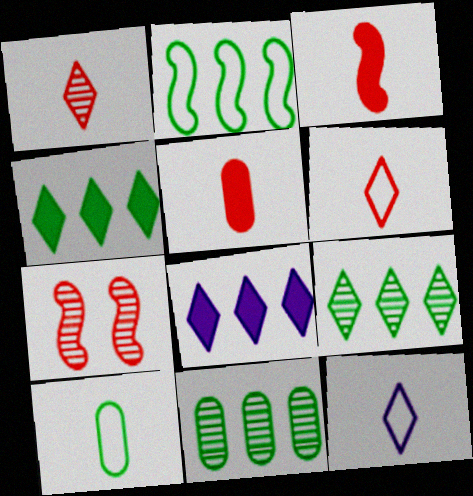[[2, 4, 11], 
[7, 8, 10]]